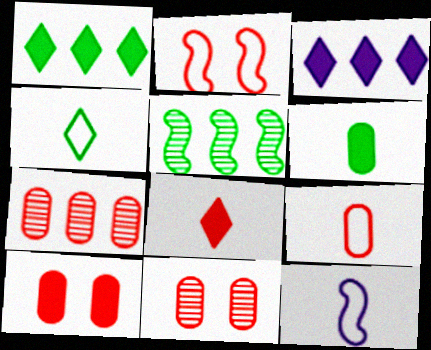[[1, 11, 12], 
[2, 7, 8], 
[4, 9, 12], 
[7, 9, 10]]